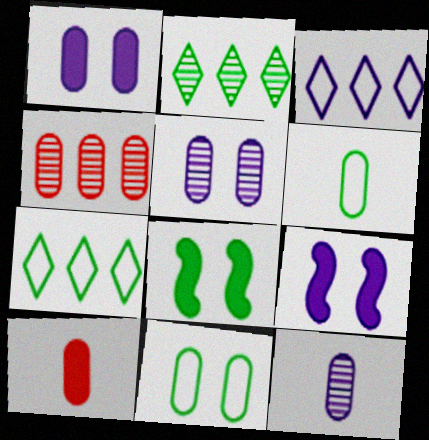[[1, 4, 6], 
[2, 6, 8], 
[3, 9, 12], 
[6, 10, 12]]